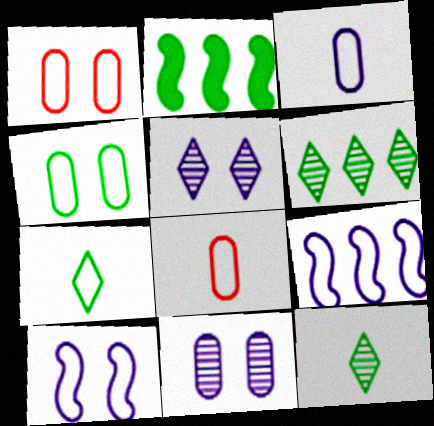[[1, 7, 9], 
[2, 4, 12], 
[2, 5, 8]]